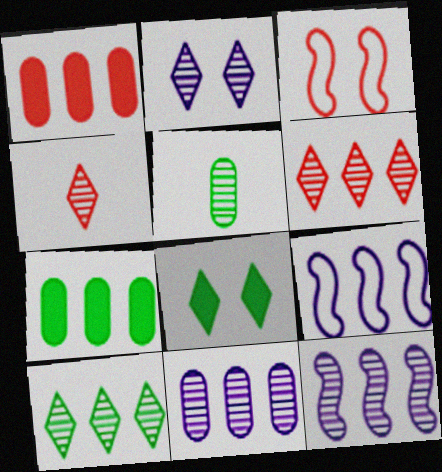[[1, 3, 4], 
[1, 9, 10], 
[2, 4, 10], 
[6, 7, 9]]